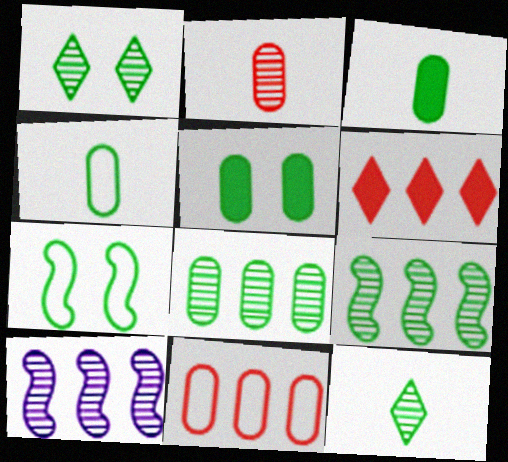[[1, 2, 10], 
[1, 5, 7], 
[4, 5, 8]]